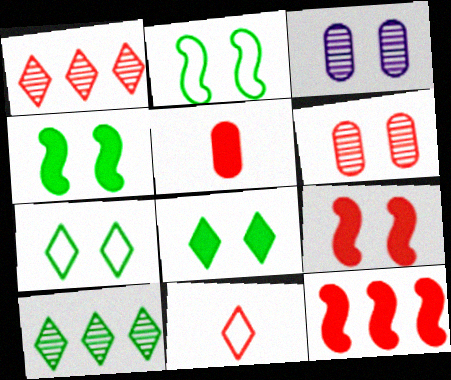[[3, 7, 9], 
[6, 11, 12]]